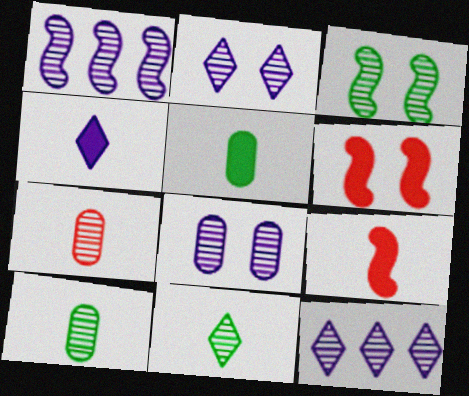[[3, 7, 12], 
[4, 5, 9]]